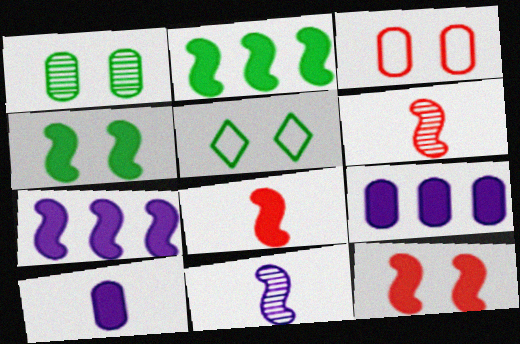[[1, 4, 5], 
[4, 7, 8], 
[5, 6, 9]]